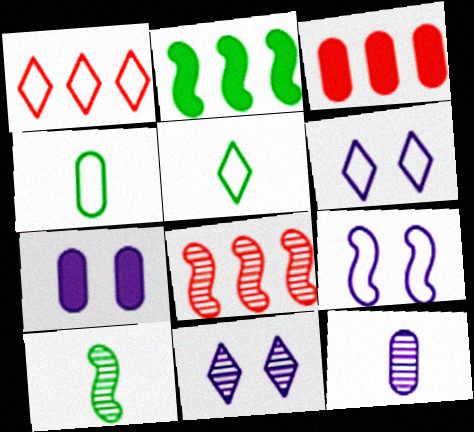[[1, 3, 8], 
[1, 4, 9], 
[1, 5, 6], 
[1, 7, 10], 
[3, 6, 10], 
[5, 7, 8], 
[7, 9, 11]]